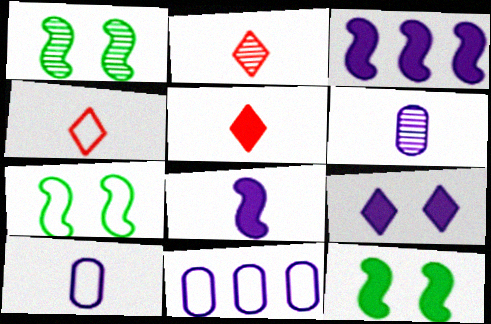[[1, 5, 11], 
[1, 7, 12], 
[2, 4, 5], 
[2, 11, 12], 
[4, 7, 11]]